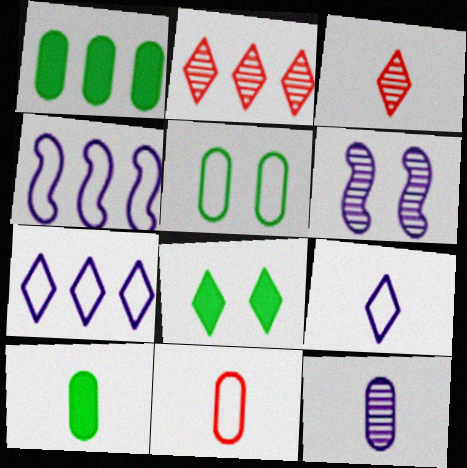[[1, 2, 4], 
[2, 8, 9], 
[3, 7, 8], 
[10, 11, 12]]